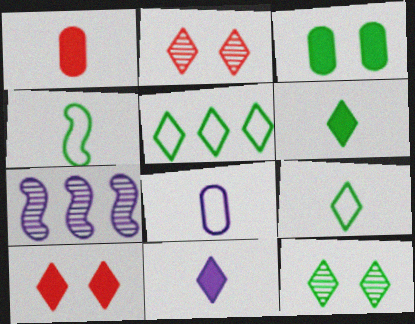[[2, 5, 11], 
[5, 6, 12]]